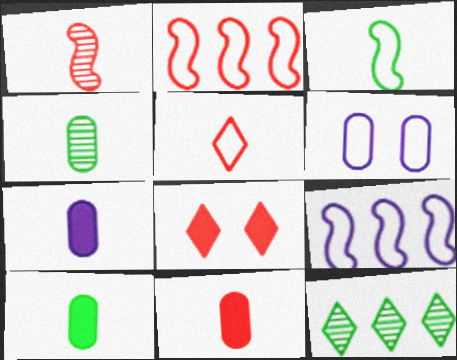[[1, 5, 11], 
[4, 8, 9], 
[7, 10, 11]]